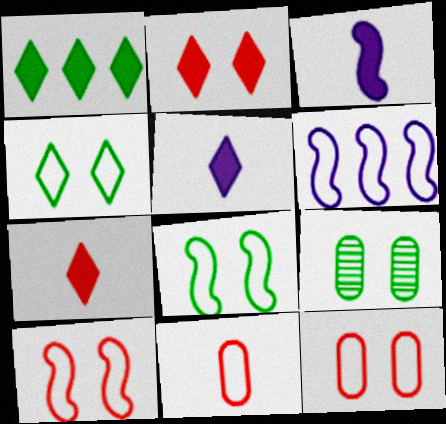[[1, 2, 5], 
[4, 6, 11], 
[6, 7, 9]]